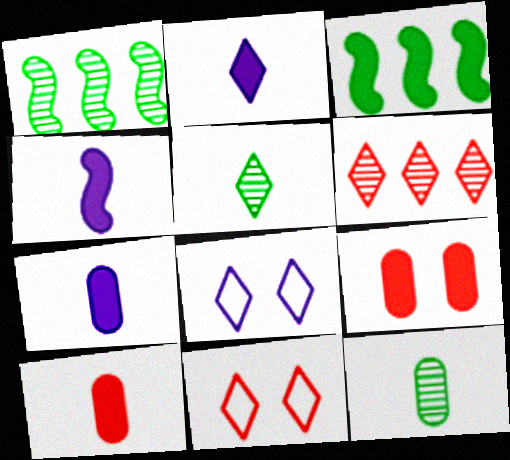[[1, 7, 11], 
[1, 8, 10], 
[2, 3, 9], 
[2, 4, 7]]